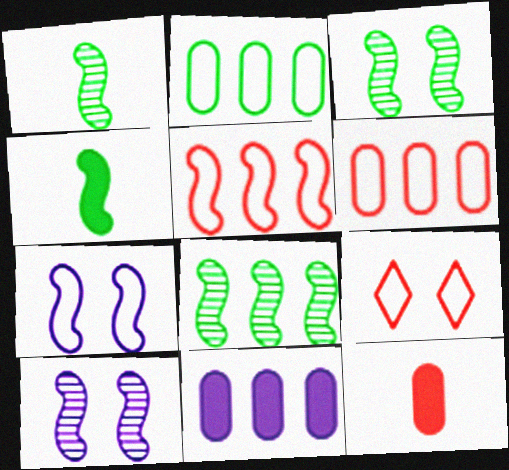[[1, 3, 8], 
[1, 9, 11], 
[4, 5, 10]]